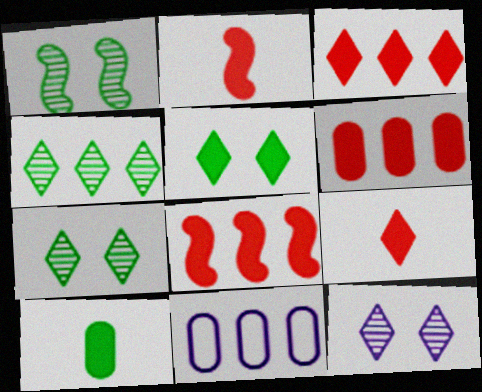[[1, 9, 11], 
[2, 7, 11], 
[3, 6, 8], 
[4, 8, 11]]